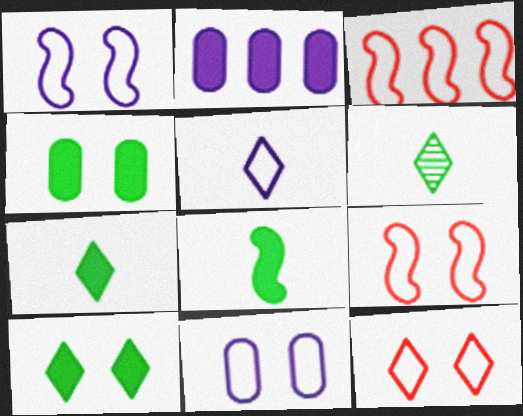[[2, 6, 9]]